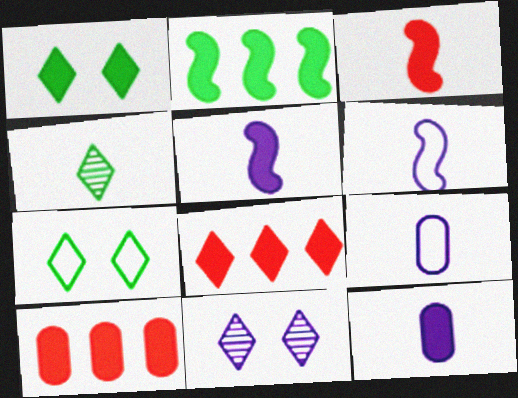[[1, 5, 10], 
[3, 4, 9]]